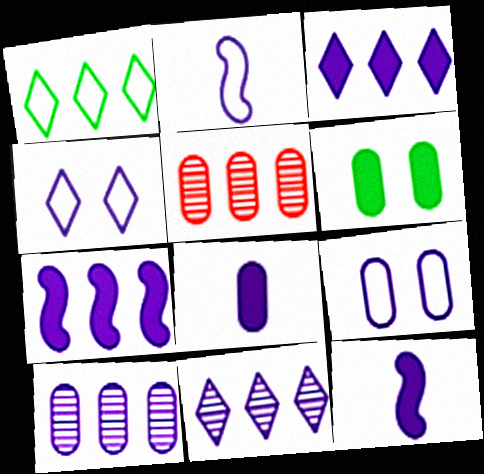[[1, 5, 7], 
[4, 10, 12], 
[8, 9, 10], 
[9, 11, 12]]